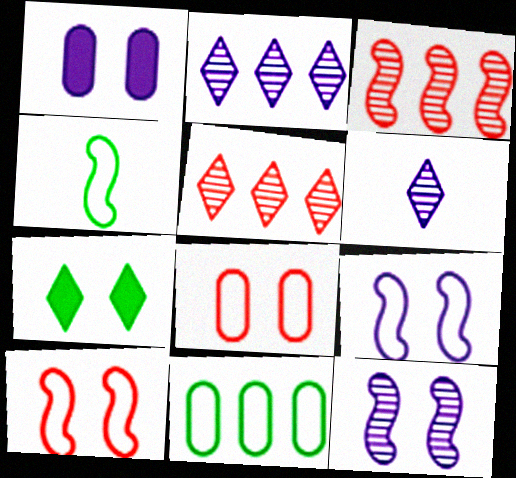[[1, 4, 5], 
[7, 8, 12]]